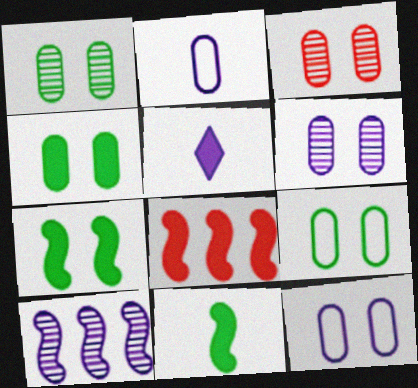[[1, 3, 6], 
[1, 4, 9], 
[3, 4, 12], 
[4, 5, 8], 
[5, 10, 12]]